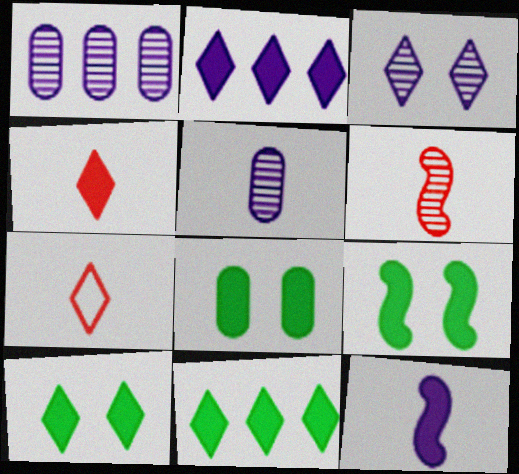[[1, 7, 9], 
[2, 4, 10], 
[3, 7, 11], 
[8, 9, 10]]